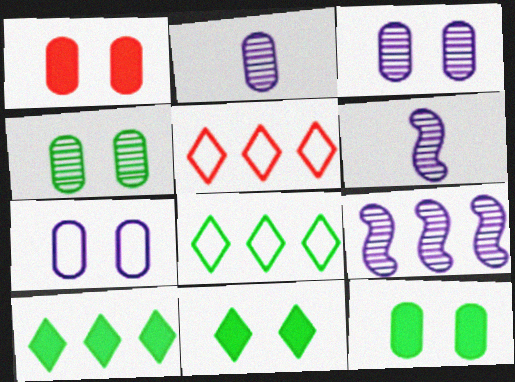[[1, 4, 7], 
[1, 6, 8], 
[5, 6, 12]]